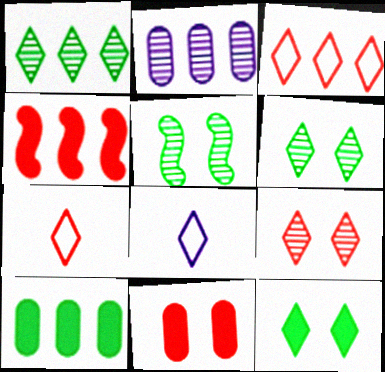[]